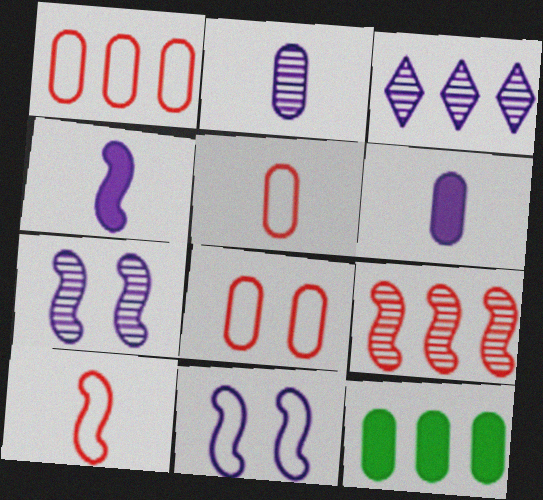[[1, 5, 8], 
[2, 3, 7], 
[2, 8, 12], 
[3, 6, 11]]